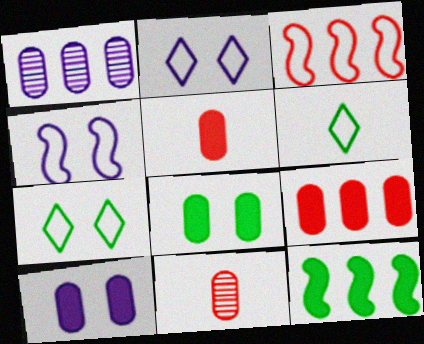[[2, 11, 12]]